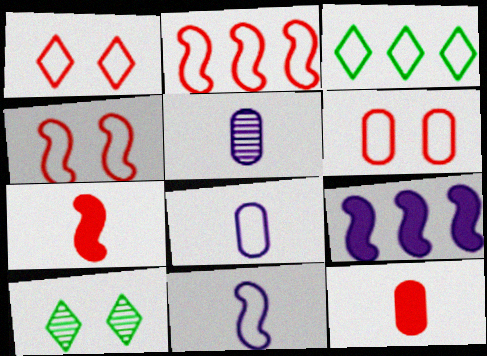[[1, 4, 6], 
[3, 4, 8], 
[3, 6, 11]]